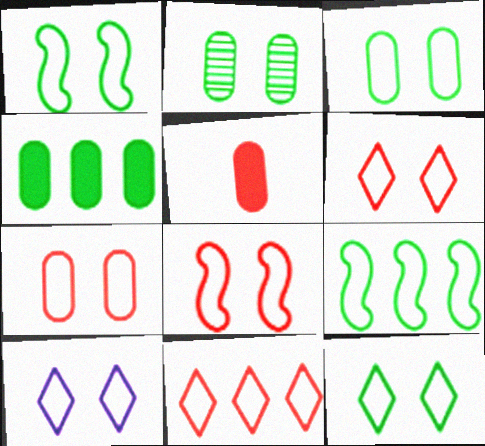[[1, 3, 12], 
[1, 7, 10], 
[3, 8, 10], 
[6, 7, 8], 
[6, 10, 12]]